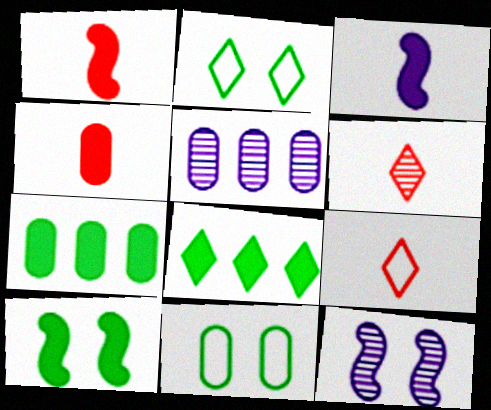[[1, 2, 5], 
[4, 5, 11], 
[5, 9, 10], 
[7, 9, 12]]